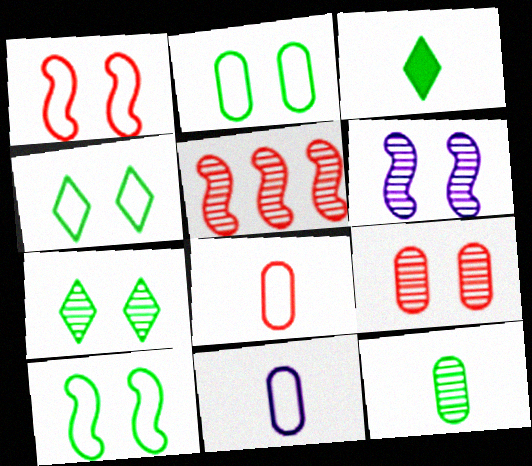[[2, 4, 10], 
[6, 7, 9]]